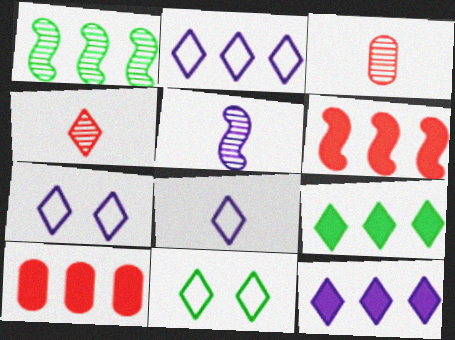[[1, 2, 10], 
[2, 7, 8], 
[4, 7, 9], 
[4, 11, 12], 
[5, 10, 11]]